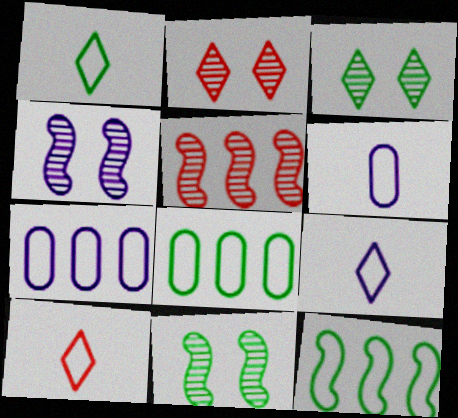[[1, 9, 10]]